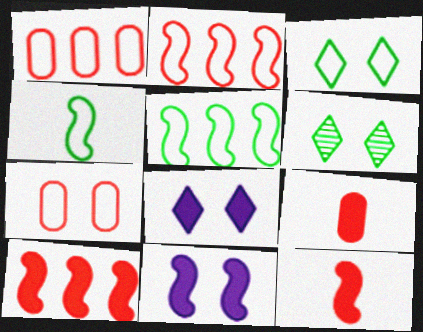[[6, 7, 11]]